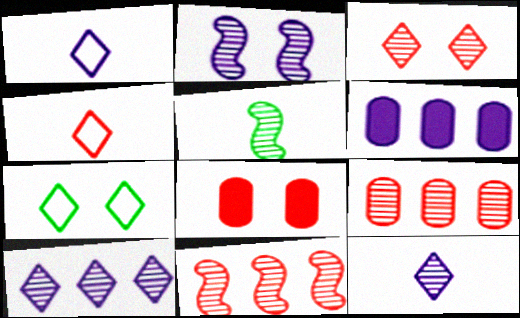[[1, 2, 6], 
[2, 5, 11], 
[2, 7, 8], 
[4, 8, 11]]